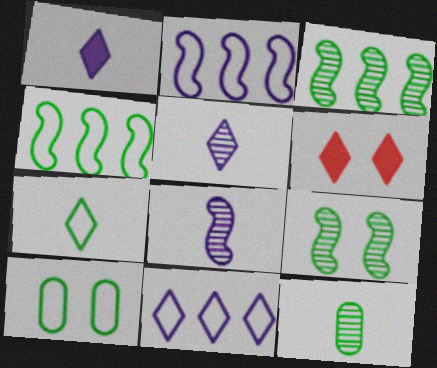[[2, 6, 12], 
[4, 7, 10]]